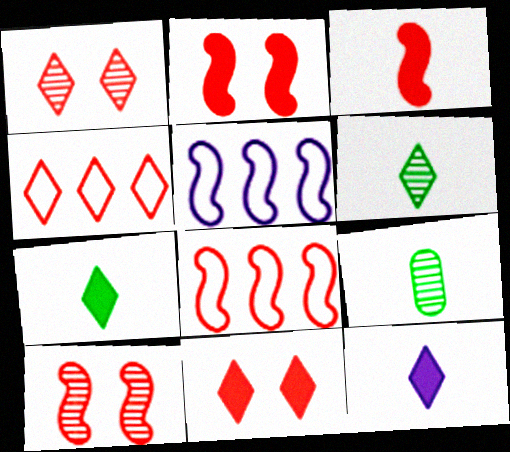[[3, 8, 10], 
[5, 9, 11]]